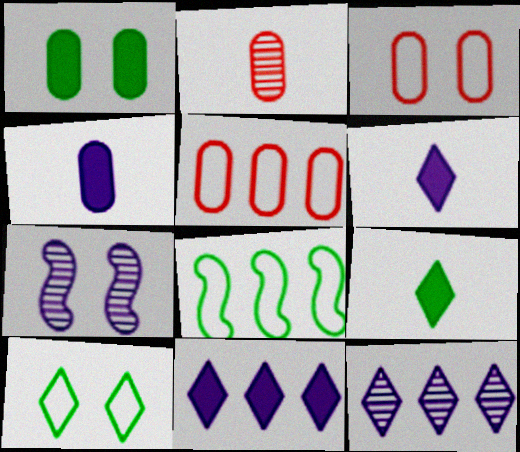[[5, 7, 9]]